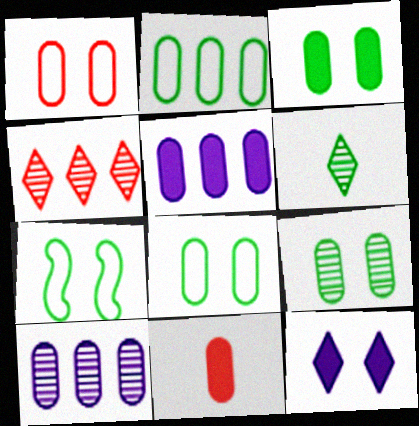[[3, 5, 11], 
[3, 8, 9], 
[8, 10, 11]]